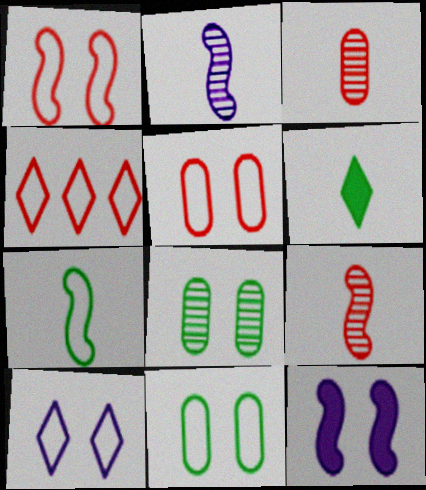[[1, 10, 11]]